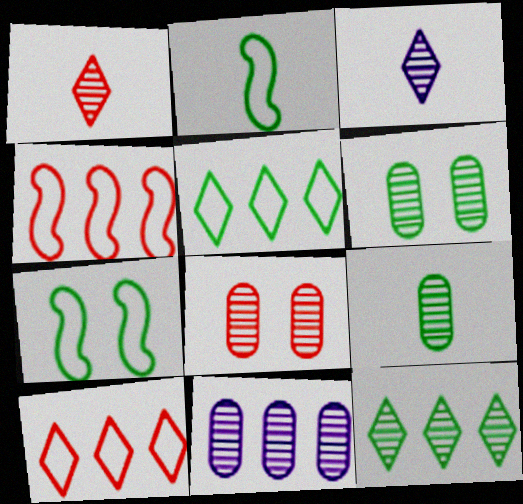[[8, 9, 11]]